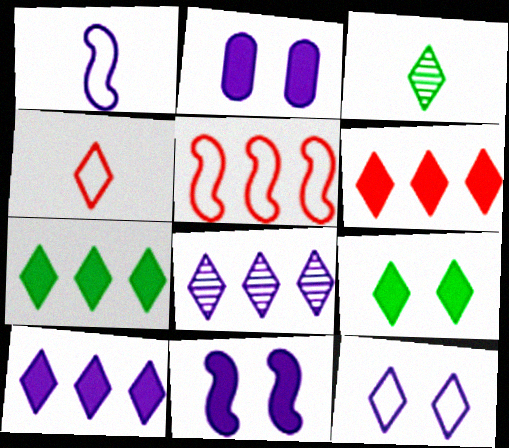[[1, 2, 8], 
[2, 3, 5], 
[3, 6, 12], 
[4, 8, 9], 
[6, 7, 10]]